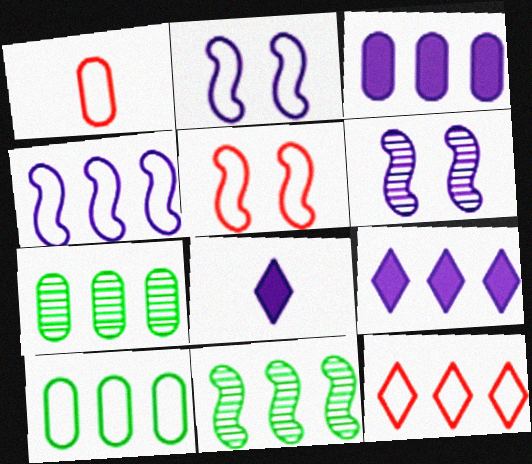[[1, 5, 12], 
[3, 11, 12], 
[4, 10, 12], 
[5, 7, 8]]